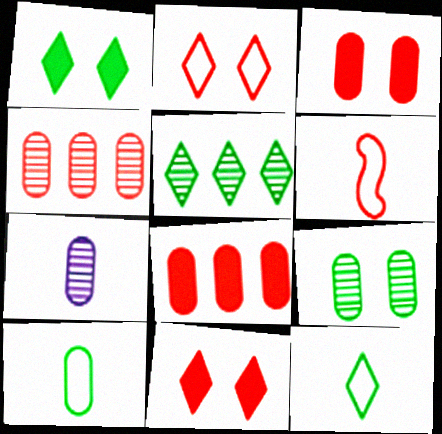[[1, 5, 12], 
[4, 6, 11], 
[4, 7, 9]]